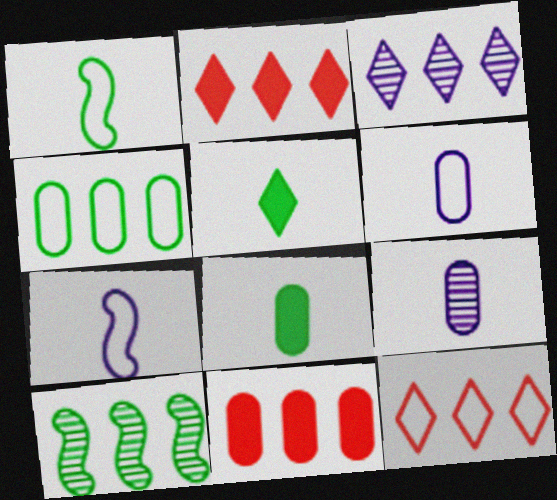[]